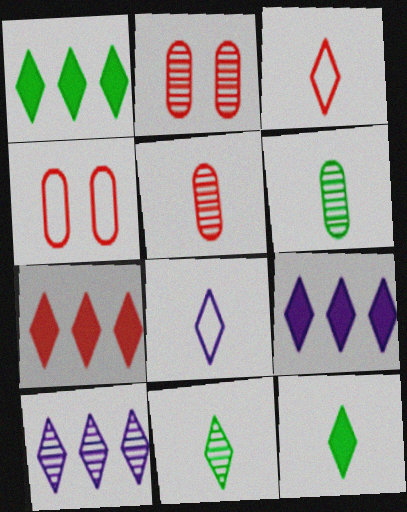[[1, 7, 9]]